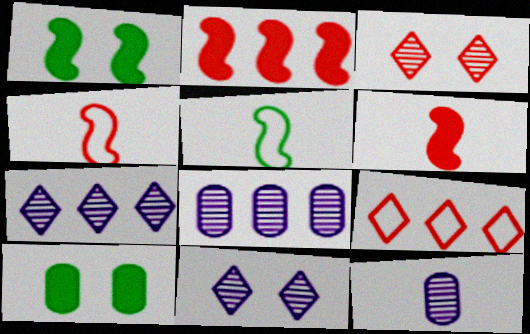[[1, 9, 12], 
[4, 7, 10]]